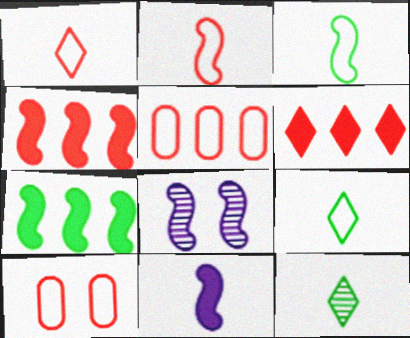[[2, 7, 8], 
[3, 4, 8]]